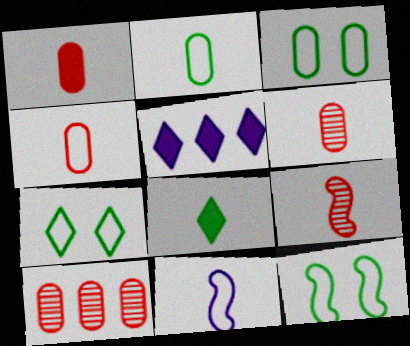[[1, 4, 6], 
[3, 5, 9], 
[3, 7, 12], 
[5, 6, 12], 
[6, 8, 11]]